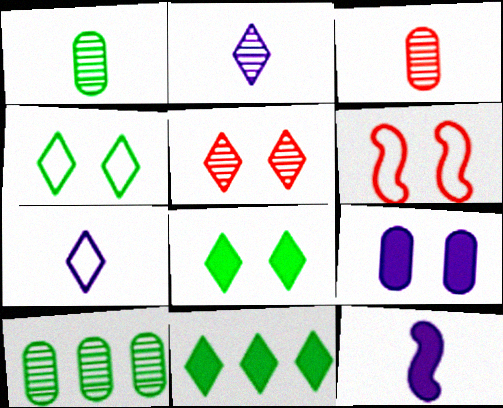[[5, 7, 11]]